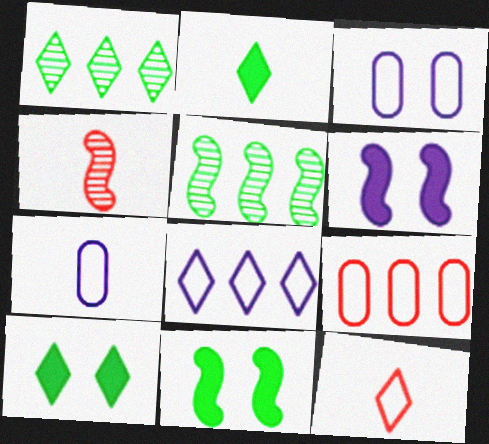[[2, 4, 7]]